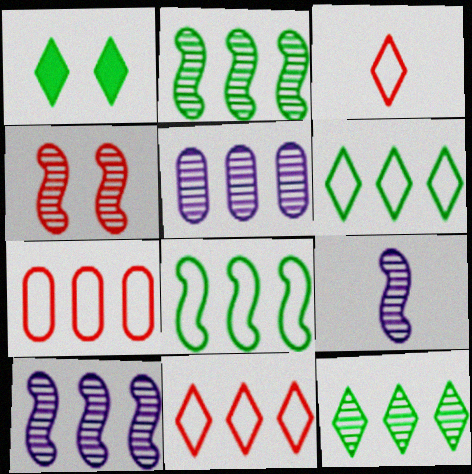[[1, 7, 9], 
[2, 4, 9]]